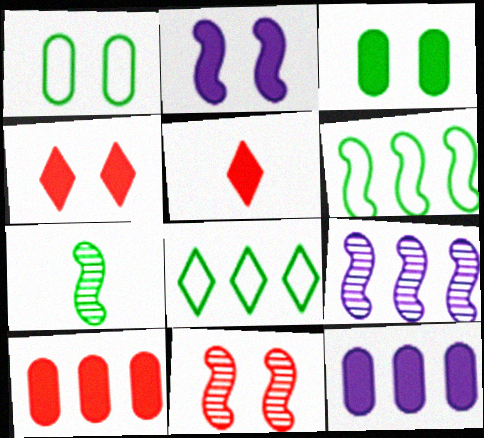[[1, 5, 9], 
[2, 3, 4], 
[3, 7, 8], 
[7, 9, 11], 
[8, 9, 10]]